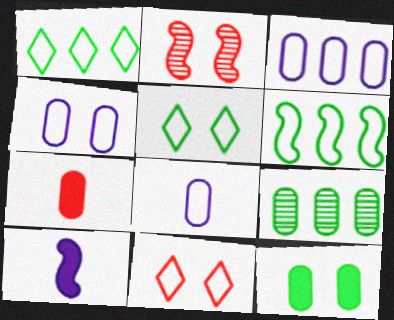[[2, 6, 10], 
[3, 4, 8], 
[4, 7, 9], 
[6, 8, 11], 
[9, 10, 11]]